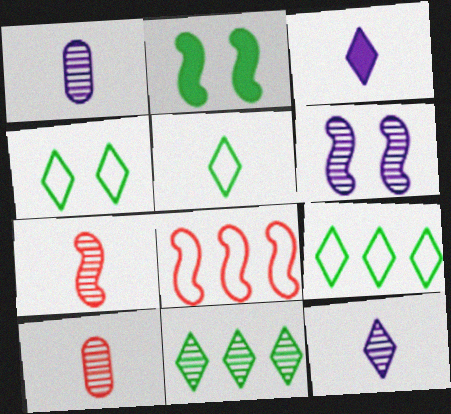[[4, 5, 9], 
[6, 10, 11]]